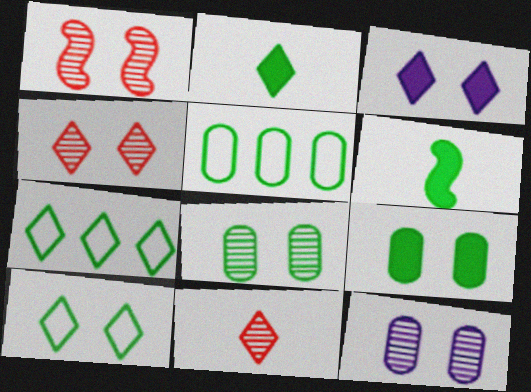[[3, 4, 10], 
[3, 7, 11], 
[6, 7, 8]]